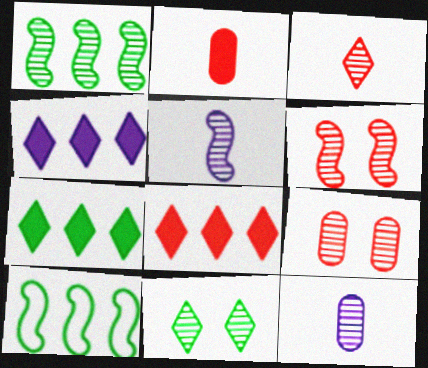[[1, 5, 6], 
[4, 7, 8]]